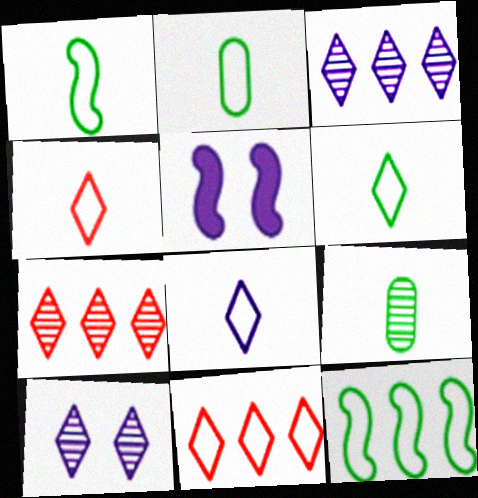[[1, 2, 6], 
[2, 5, 7], 
[4, 6, 8], 
[5, 9, 11]]